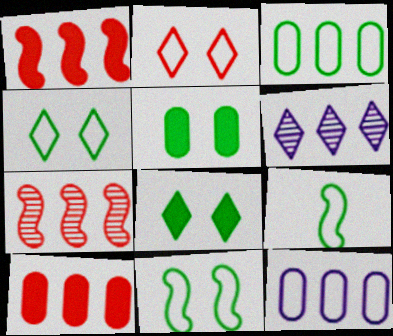[[1, 3, 6], 
[2, 9, 12], 
[3, 4, 9]]